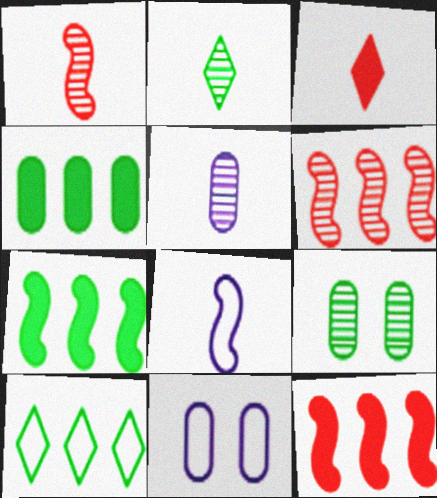[[1, 2, 5], 
[2, 11, 12]]